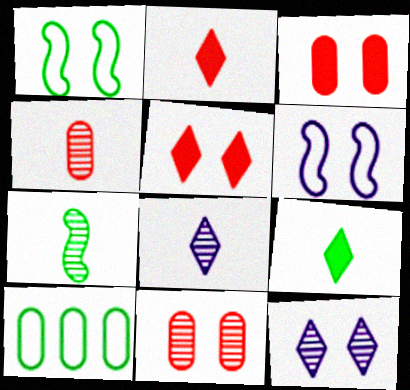[[1, 3, 12], 
[4, 7, 8]]